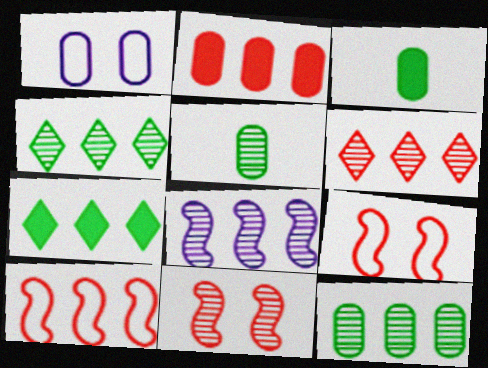[[1, 2, 5], 
[2, 6, 10], 
[6, 8, 12]]